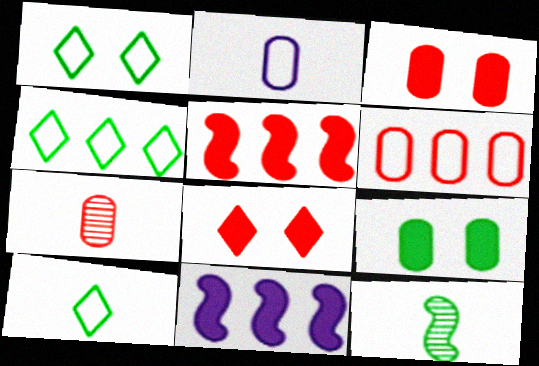[[1, 4, 10], 
[1, 7, 11], 
[3, 6, 7], 
[4, 9, 12]]